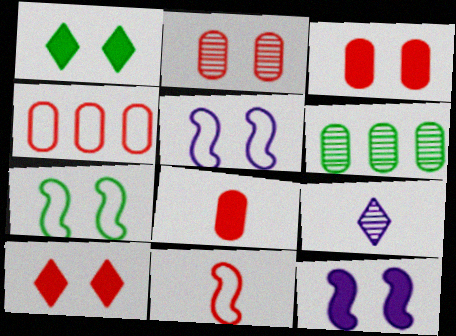[[1, 2, 5], 
[1, 3, 12], 
[2, 4, 8]]